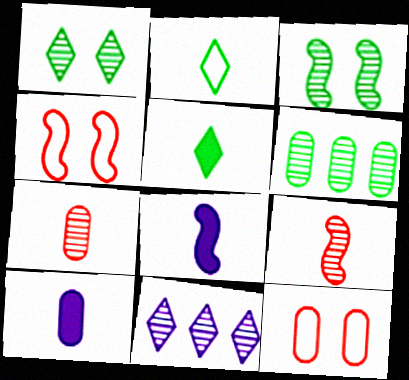[[2, 7, 8], 
[2, 9, 10], 
[3, 7, 11], 
[6, 10, 12]]